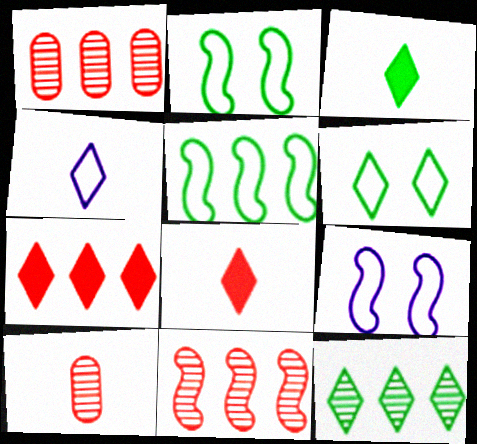[[1, 3, 9], 
[3, 6, 12]]